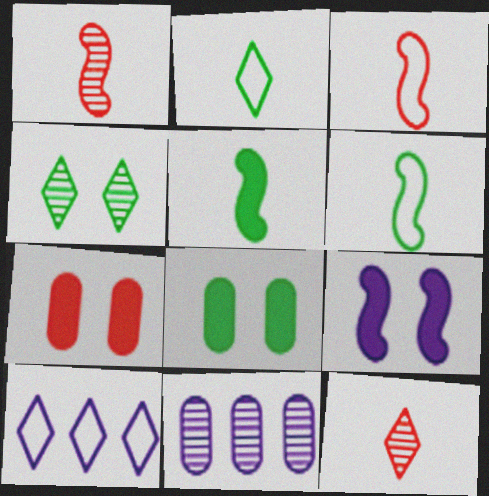[[1, 4, 11], 
[1, 8, 10]]